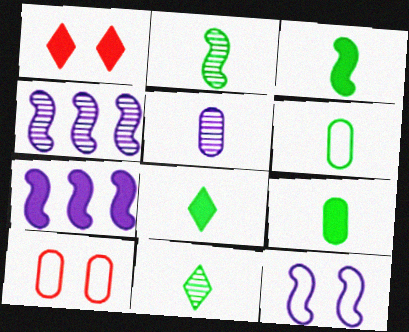[[1, 4, 6], 
[1, 7, 9], 
[2, 6, 8], 
[3, 6, 11], 
[3, 8, 9], 
[4, 8, 10], 
[7, 10, 11]]